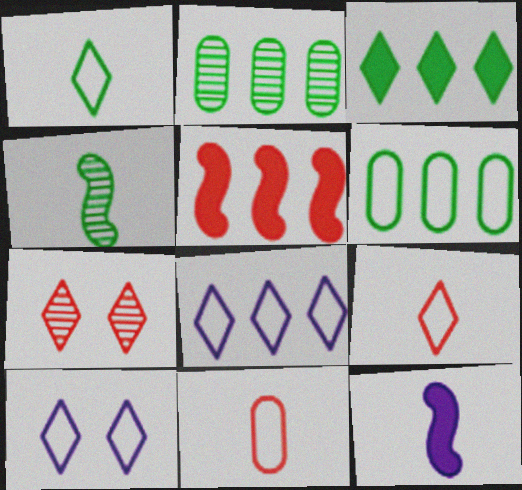[[2, 5, 8], 
[5, 7, 11], 
[6, 7, 12]]